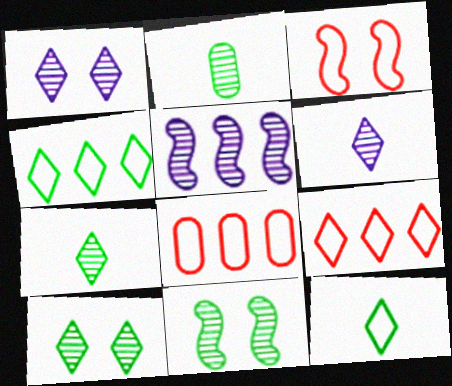[]